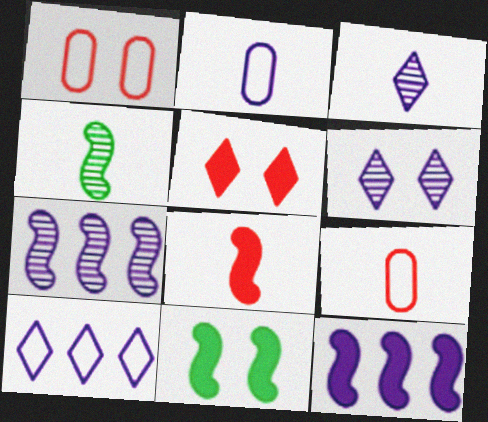[[1, 6, 11], 
[2, 6, 12], 
[8, 11, 12]]